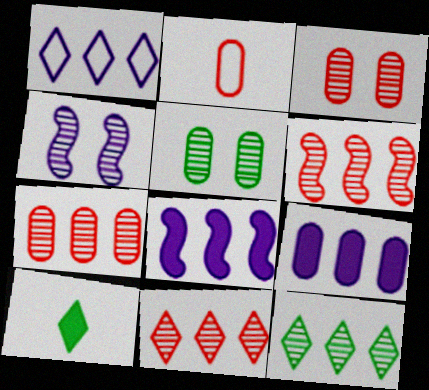[[2, 5, 9], 
[6, 7, 11]]